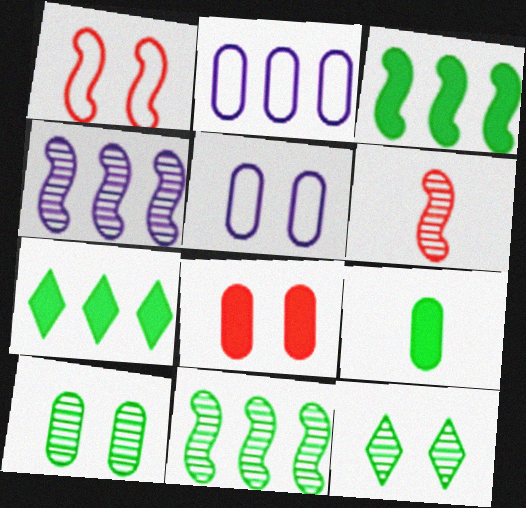[[5, 6, 7], 
[5, 8, 10]]